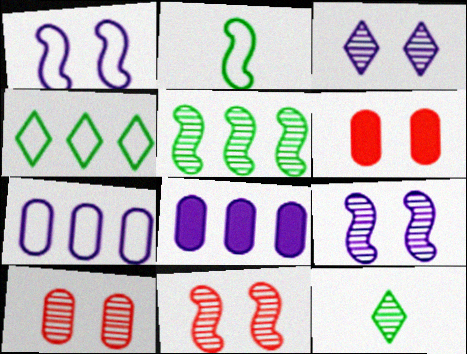[]